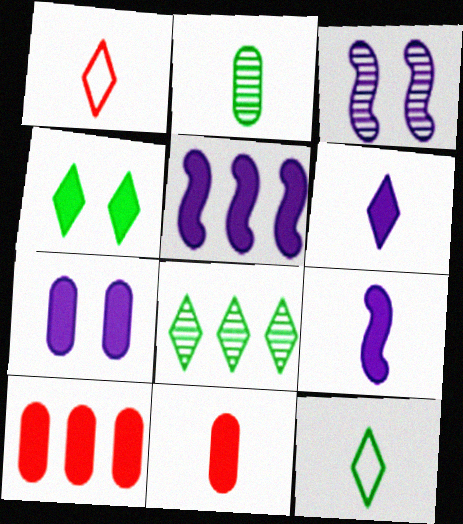[[1, 2, 9], 
[3, 10, 12], 
[4, 5, 11], 
[4, 8, 12], 
[4, 9, 10], 
[5, 6, 7]]